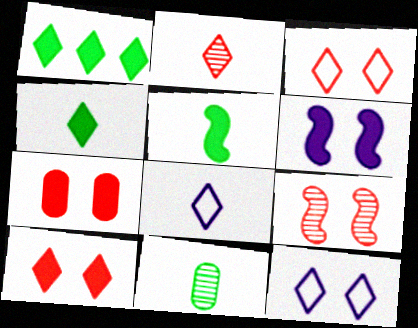[[1, 2, 12], 
[2, 4, 8], 
[3, 7, 9]]